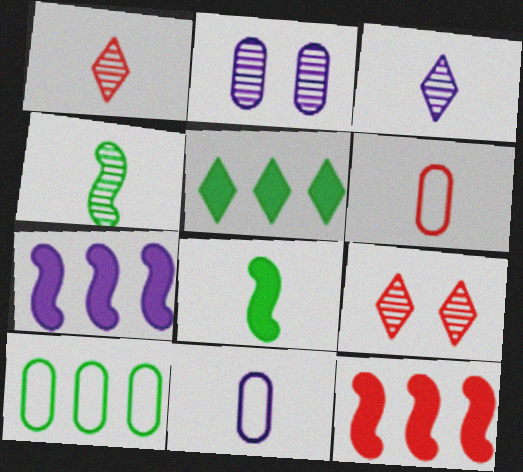[[1, 8, 11], 
[3, 6, 8], 
[6, 9, 12]]